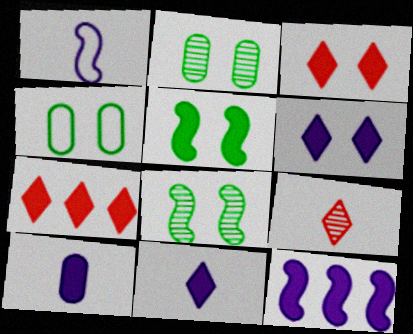[[1, 2, 7], 
[4, 9, 12], 
[5, 7, 10], 
[6, 10, 12]]